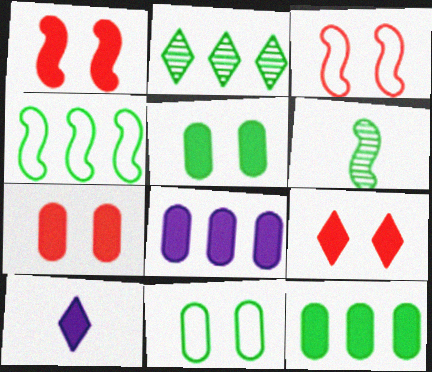[[1, 7, 9], 
[1, 10, 12], 
[2, 4, 12]]